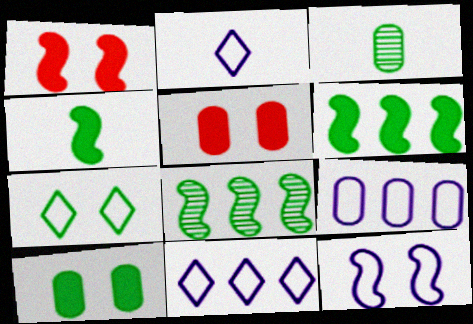[[1, 3, 11], 
[2, 5, 8], 
[2, 9, 12], 
[3, 5, 9], 
[3, 6, 7]]